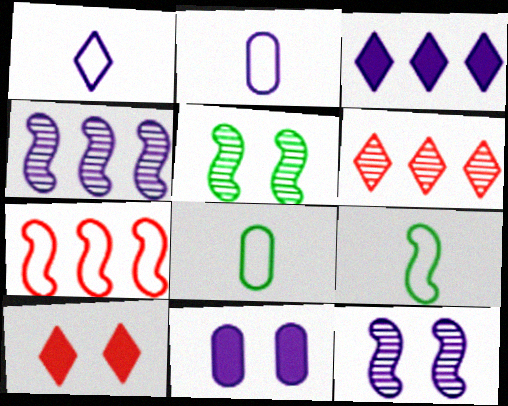[[1, 4, 11], 
[2, 3, 12], 
[4, 8, 10], 
[6, 9, 11]]